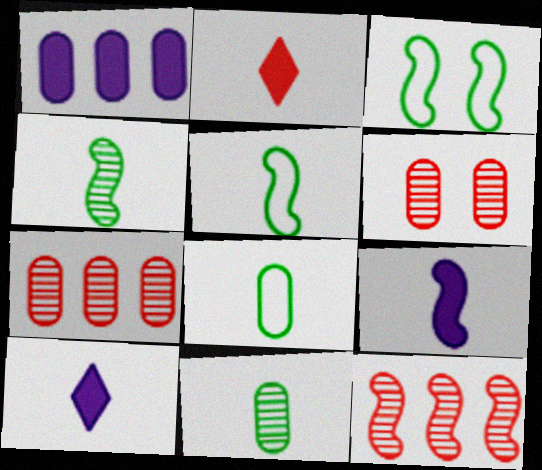[[1, 6, 8], 
[3, 7, 10], 
[3, 9, 12]]